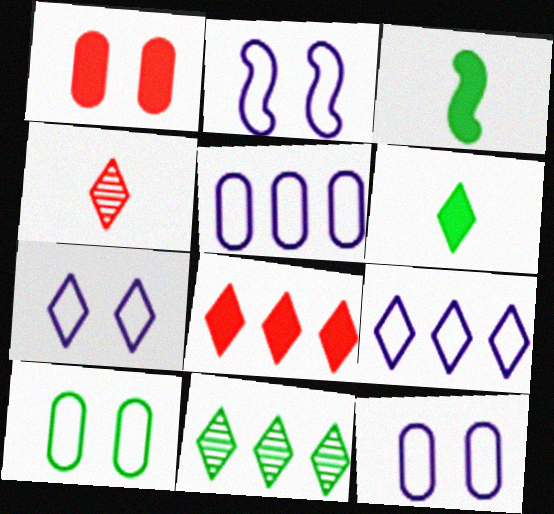[[2, 7, 12], 
[3, 10, 11], 
[8, 9, 11]]